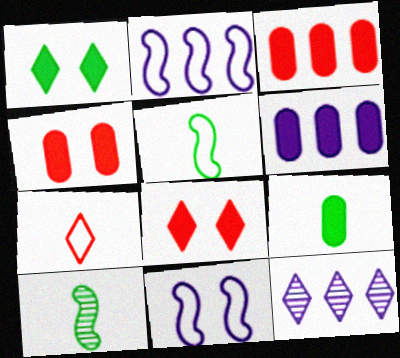[[1, 7, 12], 
[2, 6, 12], 
[4, 5, 12], 
[4, 6, 9]]